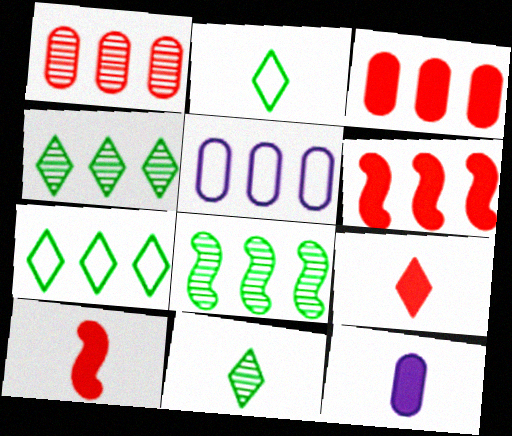[[4, 5, 6]]